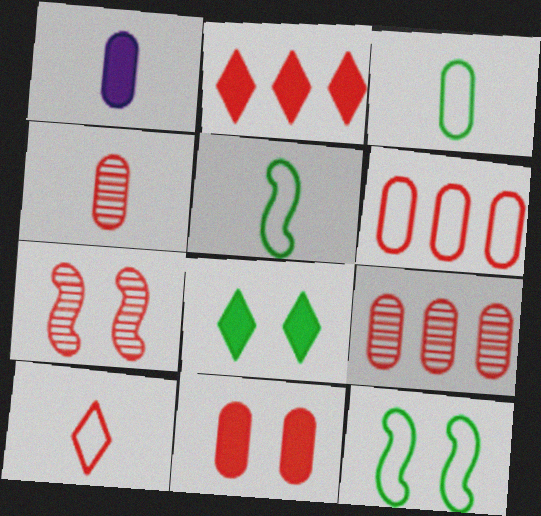[[1, 3, 4], 
[4, 6, 11]]